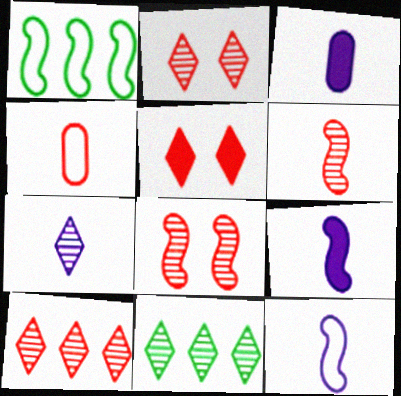[[1, 2, 3], 
[1, 8, 9], 
[2, 7, 11], 
[3, 7, 12]]